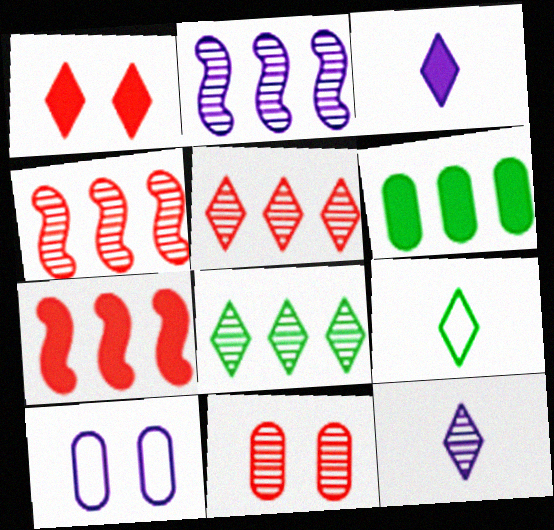[[2, 3, 10]]